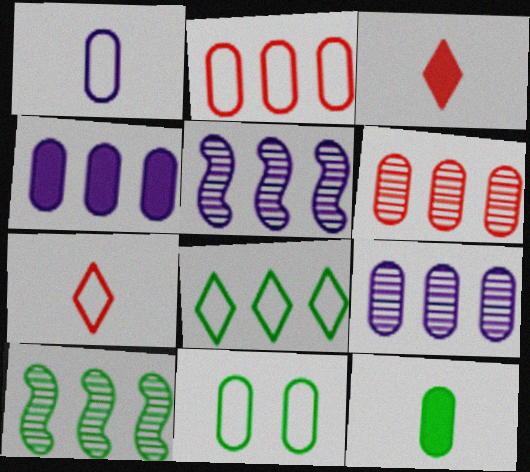[[1, 2, 11], 
[3, 5, 11]]